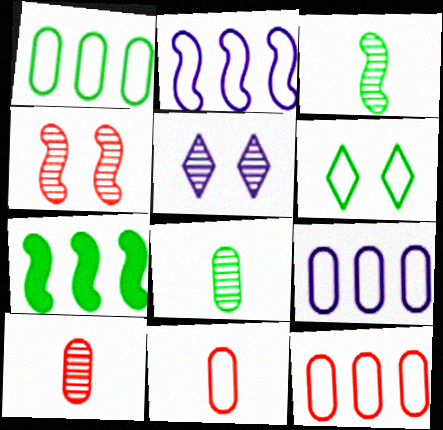[[1, 9, 12], 
[2, 6, 11], 
[5, 7, 11], 
[6, 7, 8]]